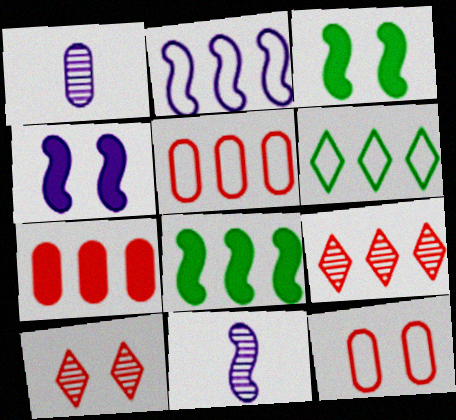[[2, 4, 11], 
[2, 5, 6]]